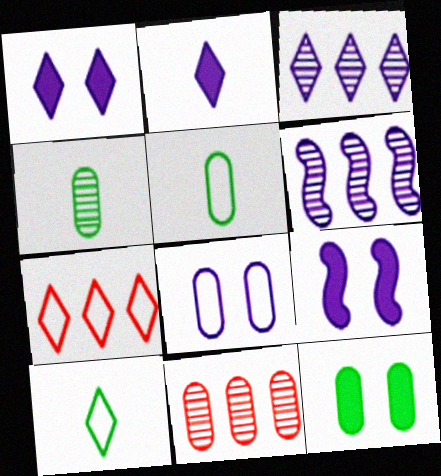[[2, 6, 8], 
[4, 7, 9], 
[9, 10, 11]]